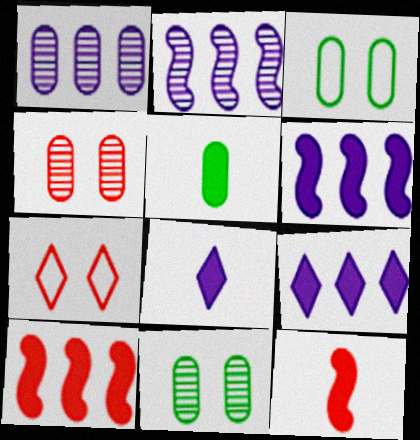[[2, 5, 7], 
[5, 8, 12]]